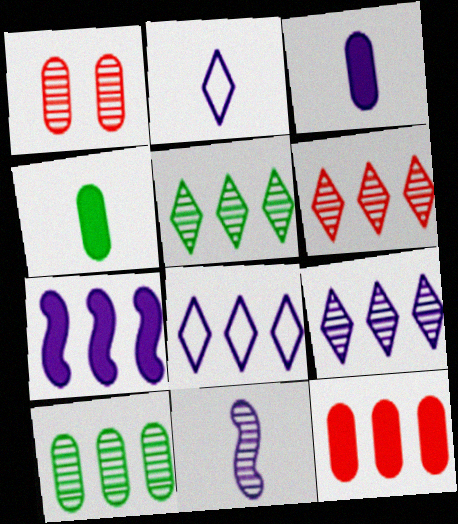[[1, 5, 11], 
[2, 3, 11], 
[5, 6, 9]]